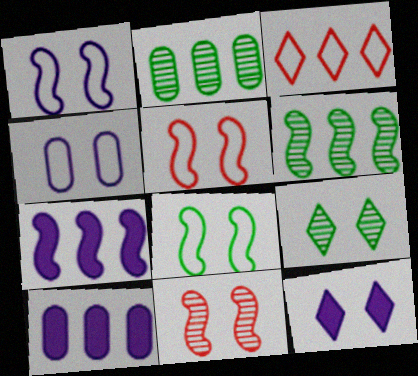[[1, 5, 8], 
[2, 3, 7], 
[3, 6, 10]]